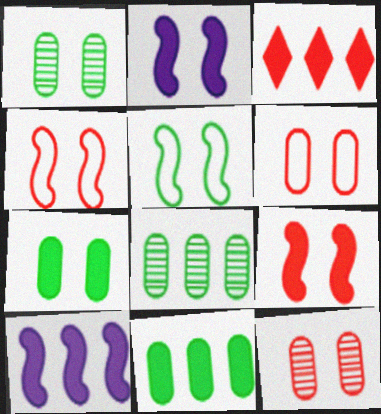[[3, 10, 11]]